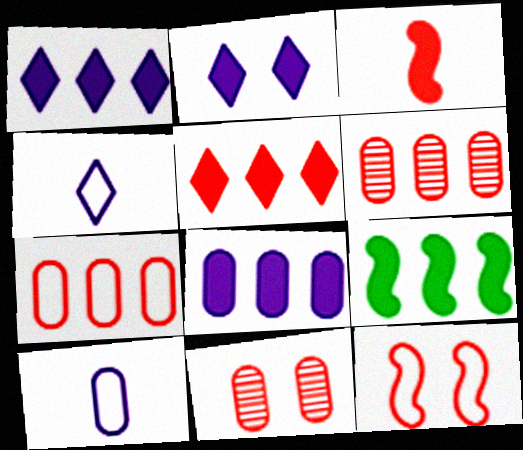[[4, 9, 11], 
[5, 8, 9]]